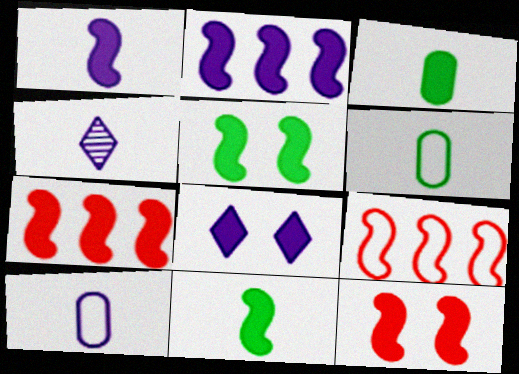[[1, 4, 10], 
[1, 5, 7], 
[2, 11, 12], 
[3, 7, 8]]